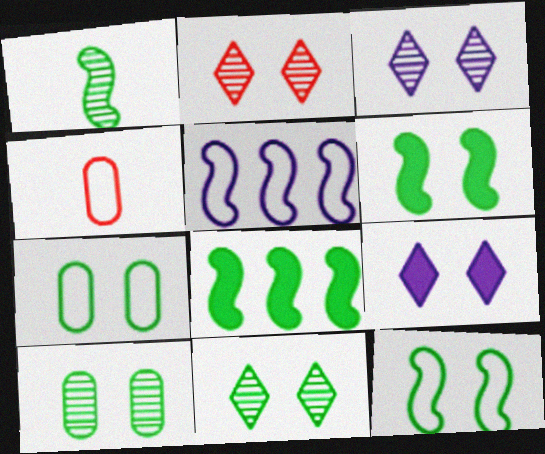[[1, 8, 12], 
[2, 3, 11], 
[3, 4, 8], 
[6, 7, 11]]